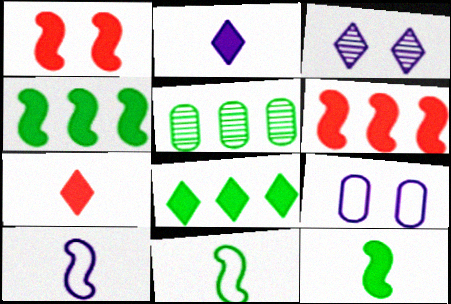[]